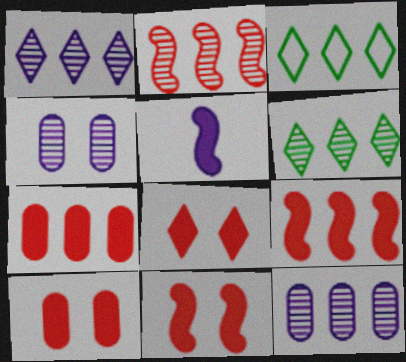[[2, 6, 12], 
[3, 9, 12], 
[8, 10, 11]]